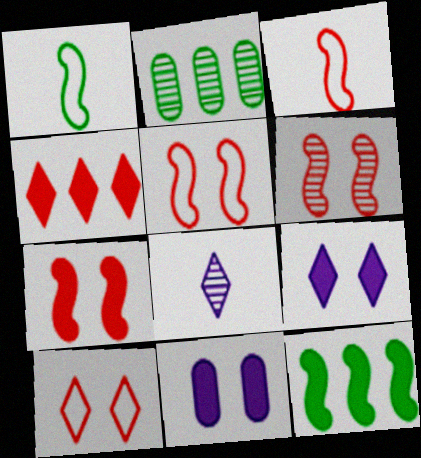[[2, 3, 9], 
[2, 6, 8], 
[5, 6, 7]]